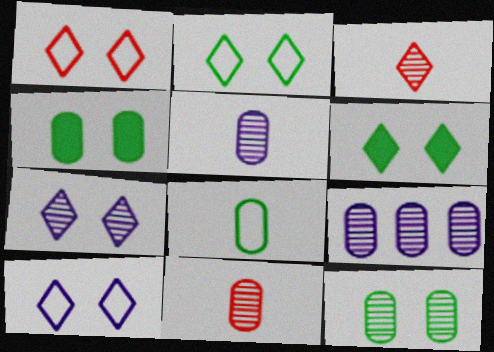[[1, 2, 10], 
[1, 6, 7], 
[9, 11, 12]]